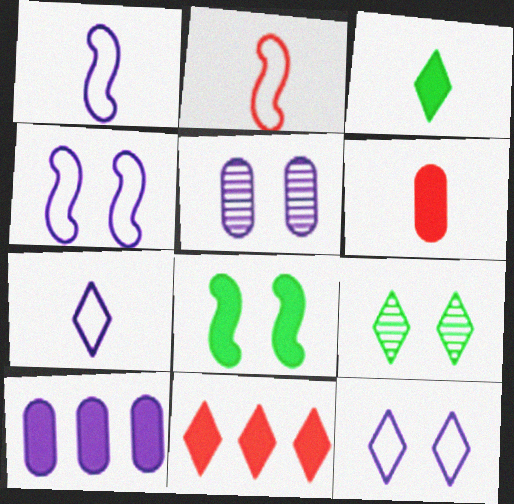[[2, 9, 10], 
[7, 9, 11]]